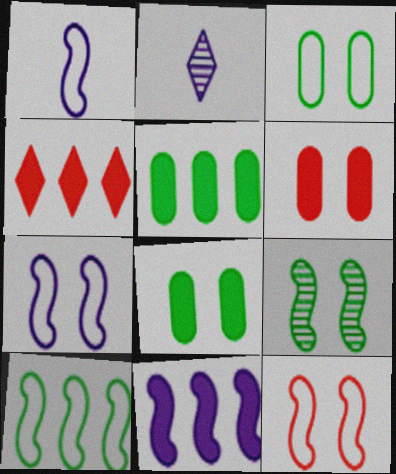[[1, 10, 12], 
[2, 5, 12], 
[2, 6, 10], 
[4, 5, 11]]